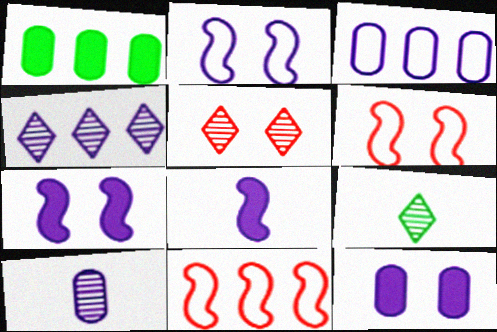[[1, 4, 11], 
[3, 10, 12], 
[4, 5, 9], 
[9, 11, 12]]